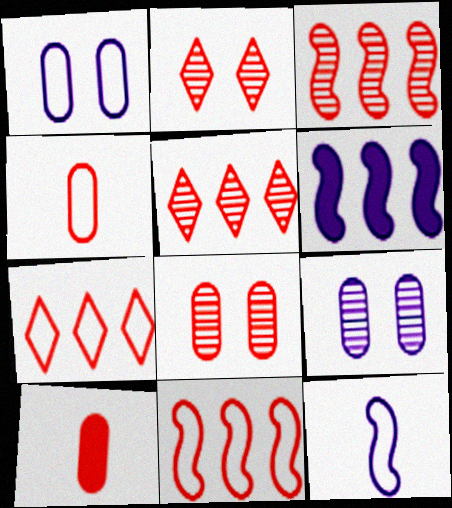[[2, 10, 11]]